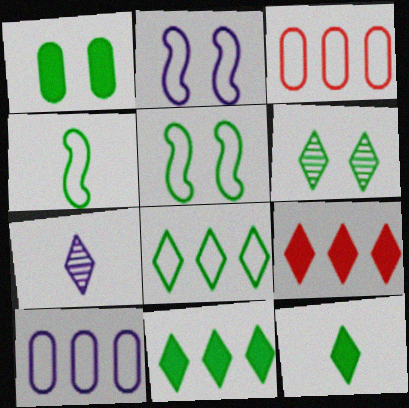[[1, 5, 6], 
[6, 8, 12]]